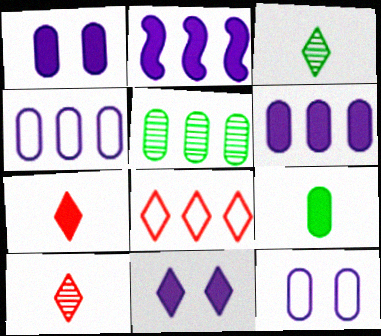[[2, 5, 8], 
[3, 8, 11]]